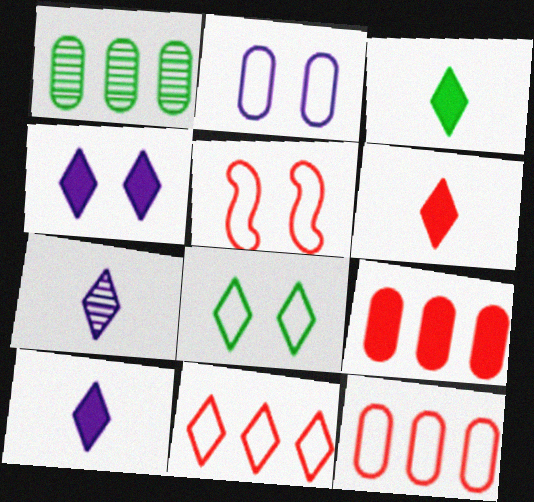[[1, 5, 10], 
[2, 5, 8], 
[3, 6, 10]]